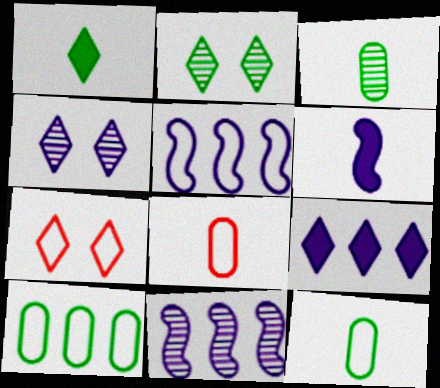[[5, 7, 12]]